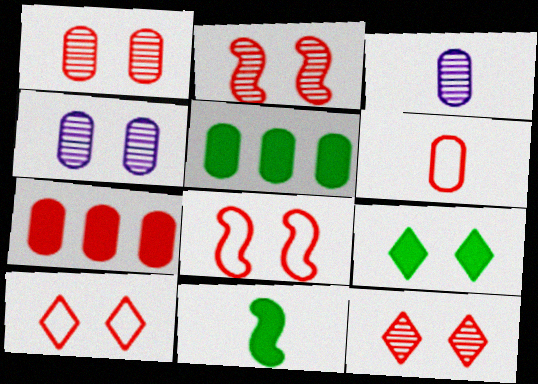[[1, 2, 12], 
[1, 6, 7], 
[4, 5, 6], 
[4, 8, 9], 
[5, 9, 11]]